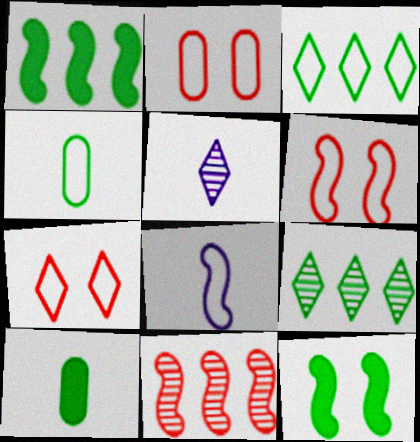[[1, 2, 5], 
[2, 3, 8], 
[2, 6, 7], 
[4, 9, 12], 
[8, 11, 12]]